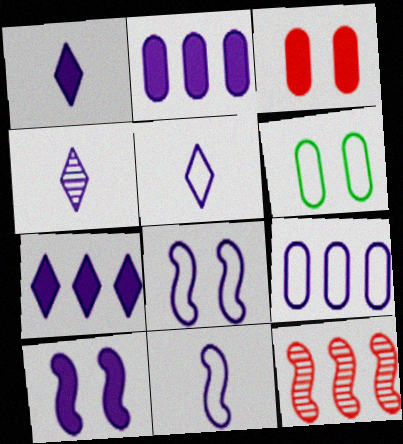[[1, 2, 10], 
[1, 4, 5], 
[1, 6, 12], 
[2, 4, 8], 
[4, 9, 10], 
[5, 8, 9]]